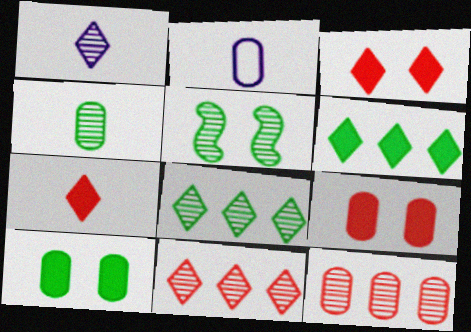[[1, 5, 12], 
[2, 10, 12], 
[4, 5, 8]]